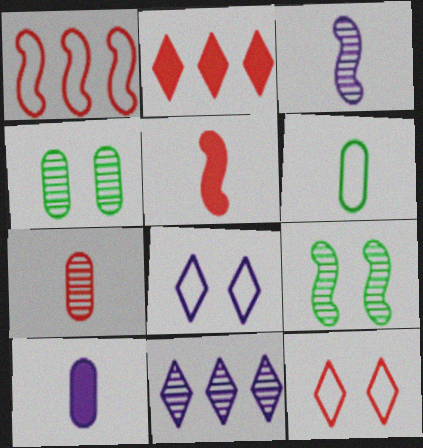[[1, 6, 8], 
[6, 7, 10], 
[7, 9, 11]]